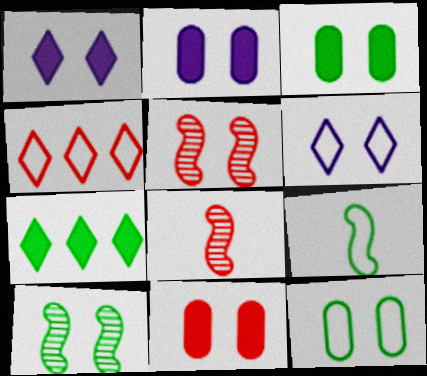[[1, 5, 12], 
[2, 3, 11], 
[3, 5, 6], 
[4, 8, 11], 
[6, 10, 11]]